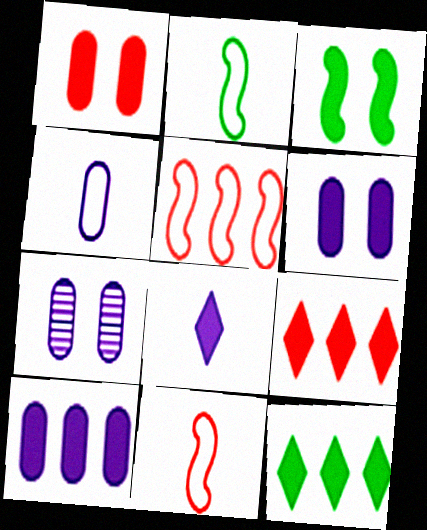[[2, 7, 9], 
[4, 7, 10], 
[7, 11, 12]]